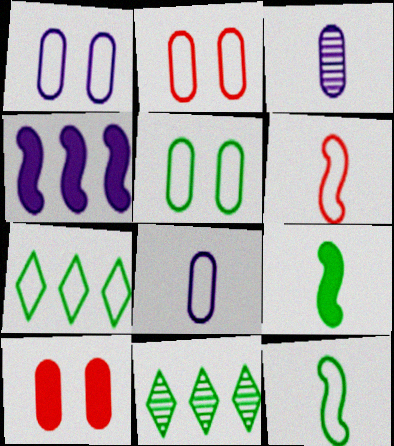[[1, 2, 5], 
[1, 6, 7], 
[5, 7, 12], 
[5, 9, 11]]